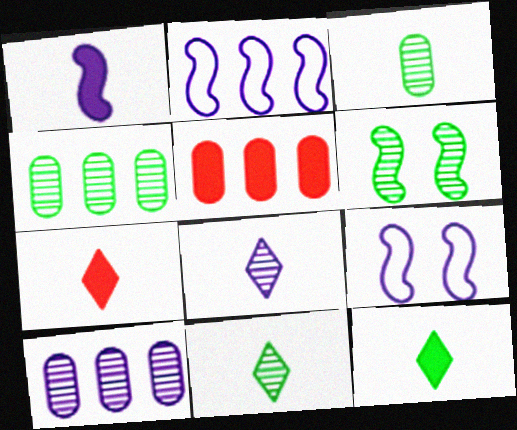[[4, 6, 11], 
[4, 7, 9], 
[5, 9, 11]]